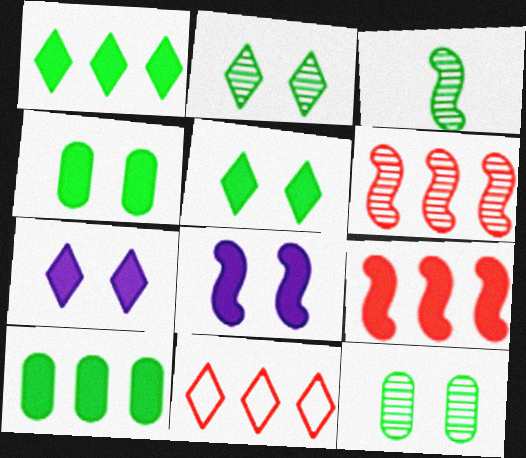[]